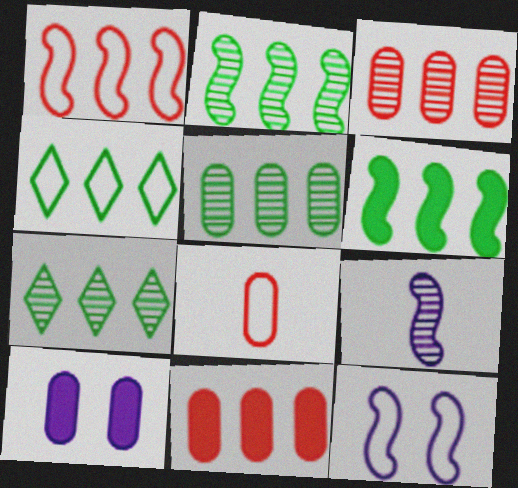[[2, 5, 7], 
[4, 5, 6], 
[4, 8, 12], 
[5, 8, 10]]